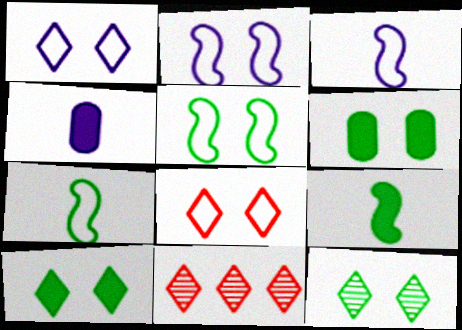[[3, 6, 11], 
[4, 5, 11], 
[5, 6, 12]]